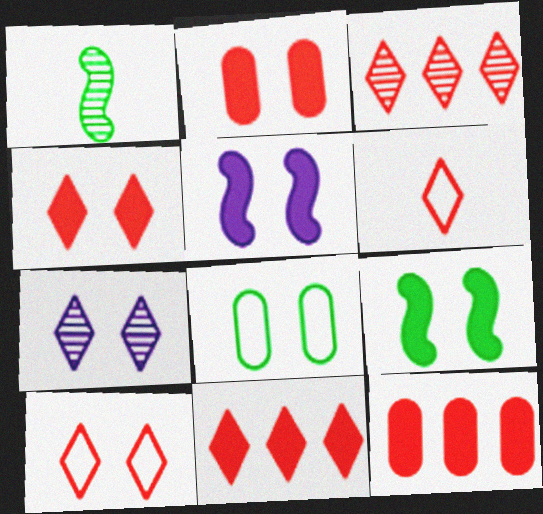[[3, 4, 6]]